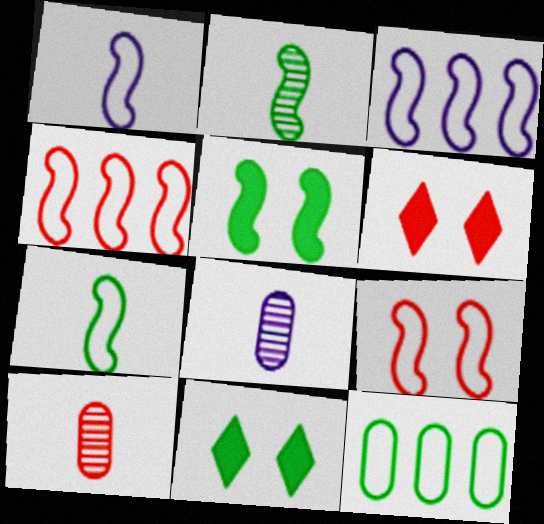[[2, 11, 12], 
[3, 7, 9], 
[3, 10, 11], 
[4, 6, 10], 
[4, 8, 11]]